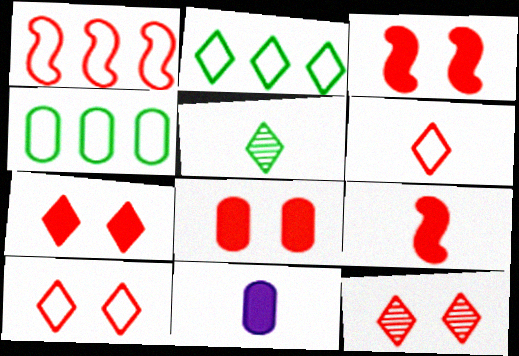[[3, 7, 8], 
[7, 10, 12]]